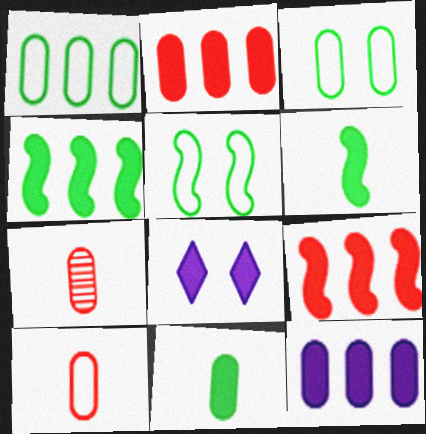[[2, 6, 8], 
[3, 7, 12], 
[8, 9, 11]]